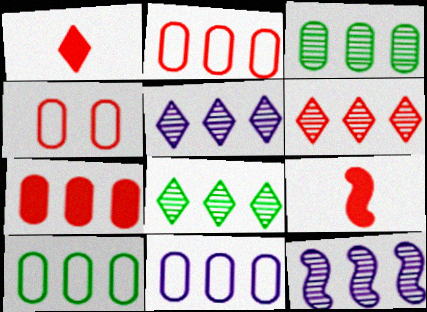[[2, 10, 11], 
[3, 6, 12], 
[3, 7, 11], 
[4, 6, 9], 
[5, 6, 8]]